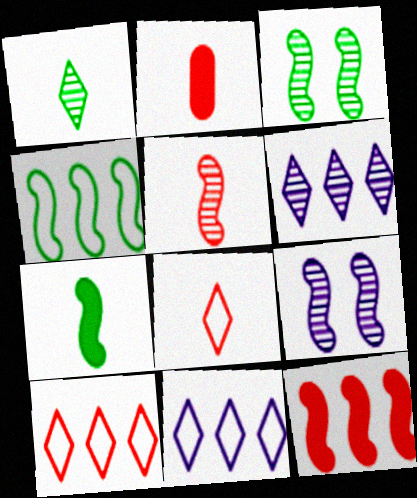[[2, 3, 11], 
[2, 5, 8], 
[3, 4, 7]]